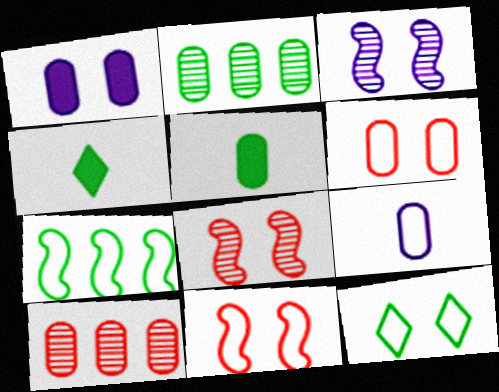[[1, 8, 12]]